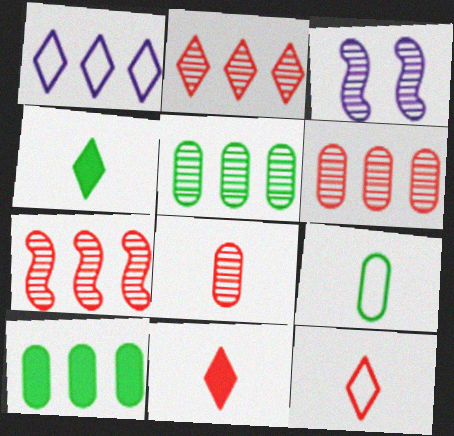[[1, 7, 10], 
[2, 6, 7], 
[3, 10, 12]]